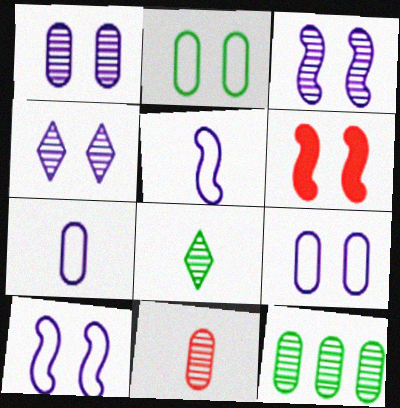[[1, 3, 4], 
[1, 11, 12], 
[2, 4, 6]]